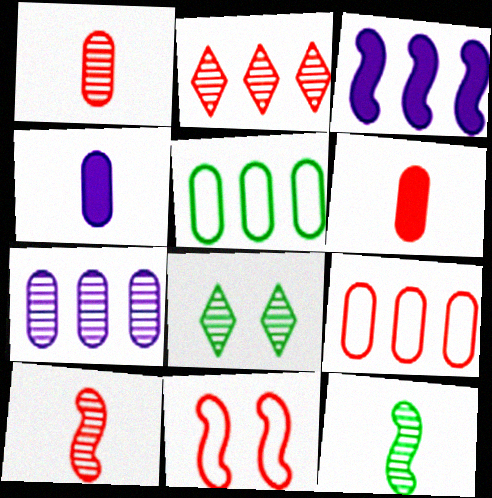[[2, 3, 5], 
[2, 6, 11], 
[3, 11, 12], 
[7, 8, 10]]